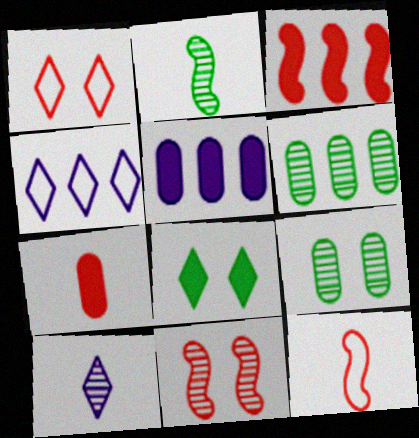[[1, 2, 5], 
[3, 4, 6], 
[3, 11, 12], 
[6, 10, 11]]